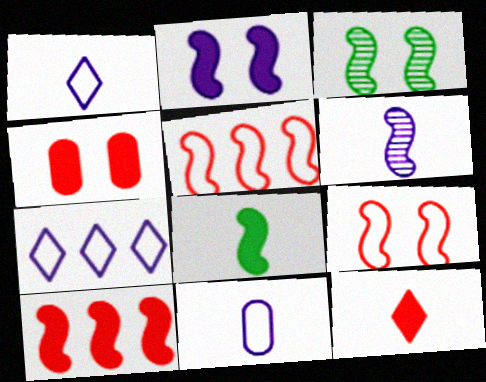[[2, 3, 9], 
[2, 8, 10], 
[4, 10, 12]]